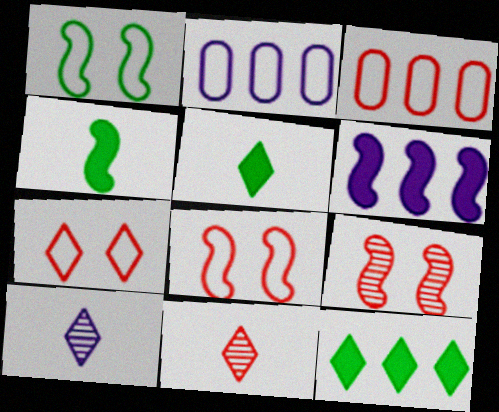[[2, 5, 9], 
[7, 10, 12]]